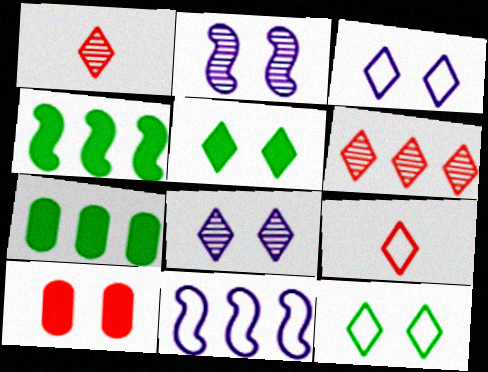[[2, 7, 9], 
[2, 10, 12], 
[6, 7, 11]]